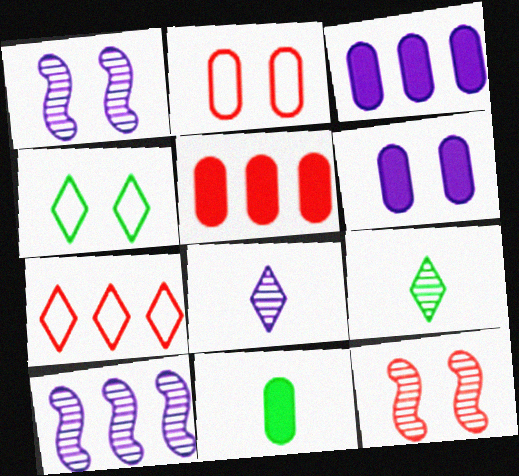[[1, 7, 11], 
[4, 6, 12], 
[5, 6, 11]]